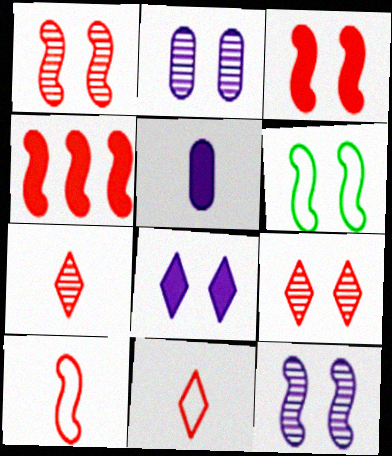[[1, 4, 10], 
[3, 6, 12]]